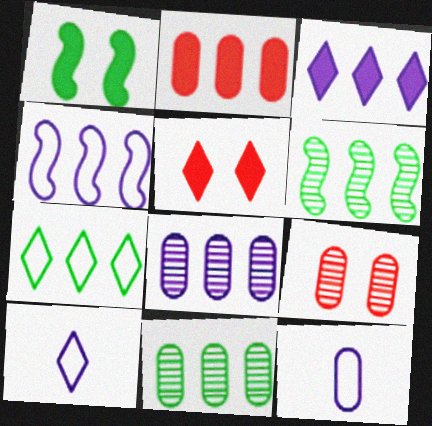[[3, 4, 8], 
[5, 6, 12]]